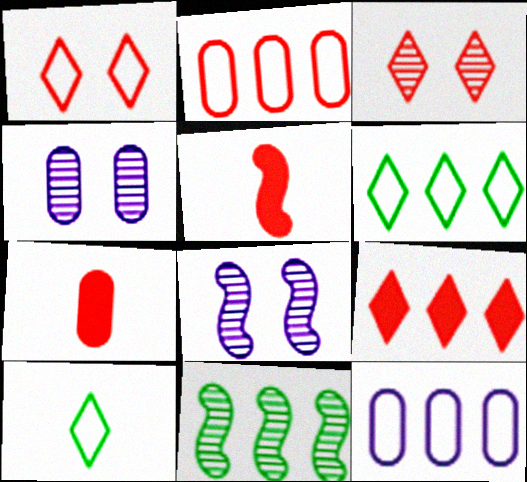[[2, 3, 5], 
[4, 5, 6], 
[6, 7, 8], 
[9, 11, 12]]